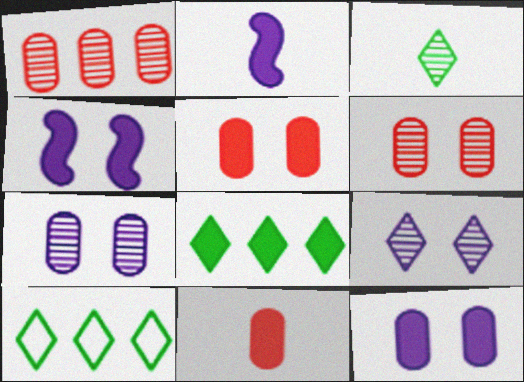[[2, 5, 8], 
[2, 6, 10], 
[4, 8, 11]]